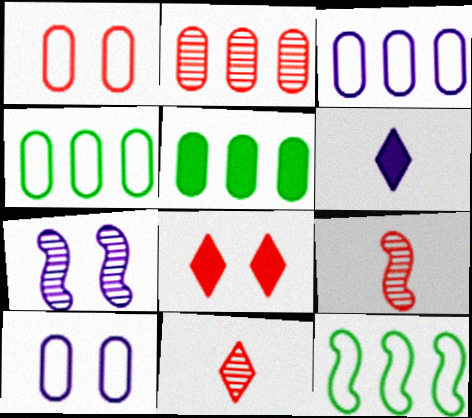[[2, 3, 5], 
[3, 6, 7]]